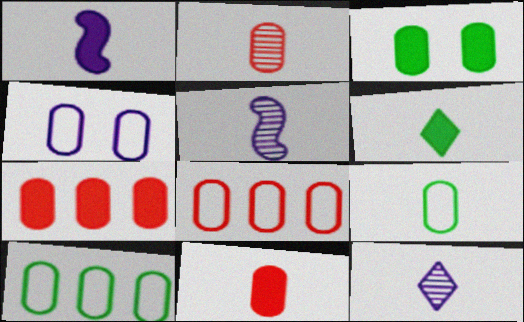[[1, 6, 11], 
[4, 8, 9]]